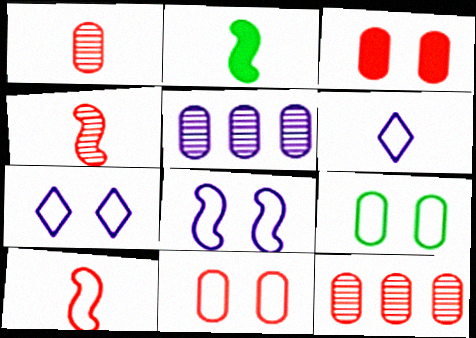[[1, 2, 6], 
[2, 7, 12]]